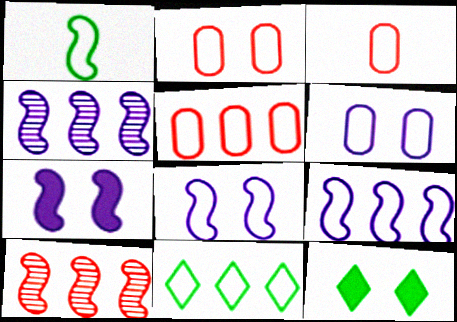[[1, 7, 10], 
[2, 3, 5], 
[3, 4, 12], 
[3, 8, 11], 
[5, 9, 11]]